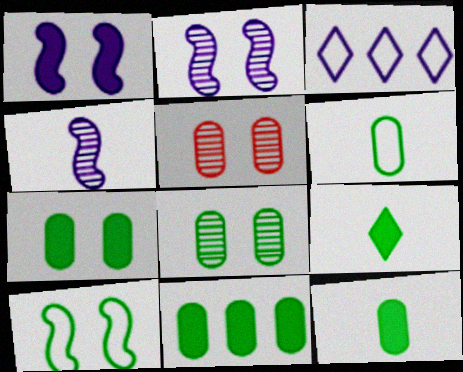[[6, 8, 11], 
[7, 11, 12]]